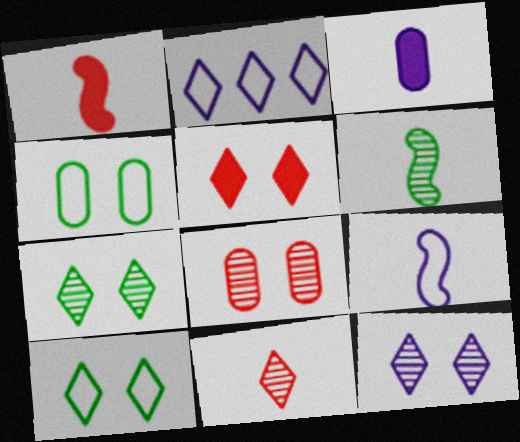[[1, 6, 9], 
[5, 10, 12]]